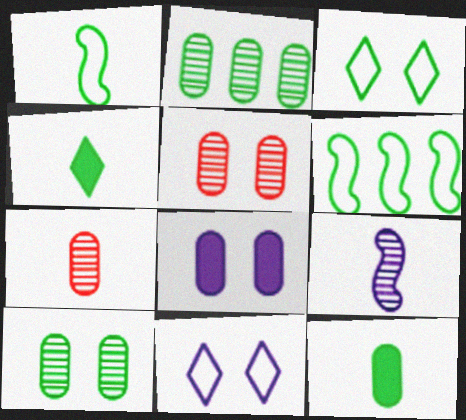[[4, 6, 10]]